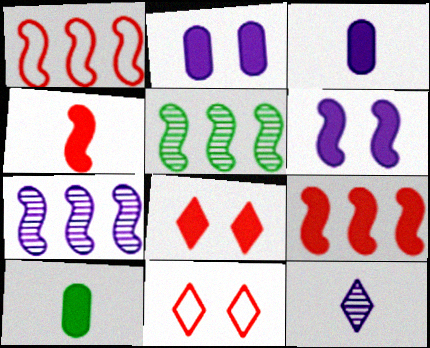[[3, 5, 11], 
[7, 10, 11]]